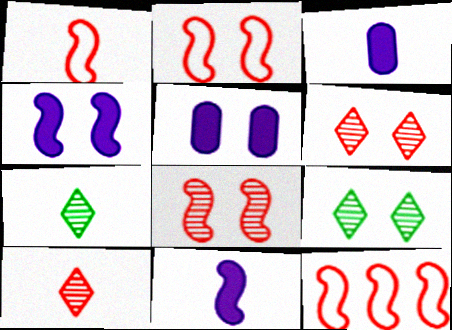[[1, 2, 12], 
[1, 3, 7], 
[2, 5, 9], 
[3, 9, 12], 
[5, 7, 12]]